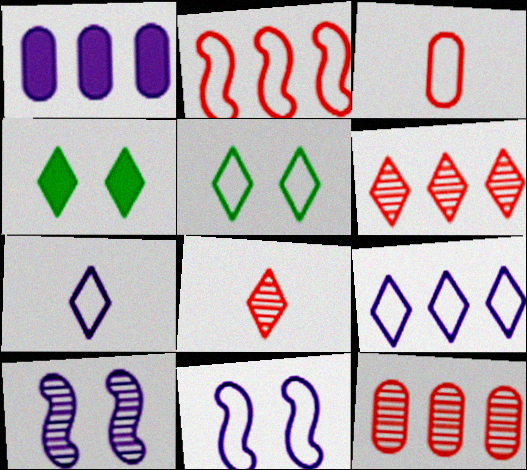[[1, 7, 10], 
[4, 6, 7], 
[4, 8, 9]]